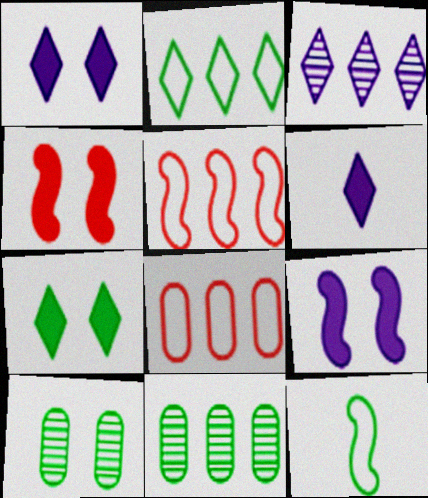[[5, 6, 10], 
[7, 11, 12]]